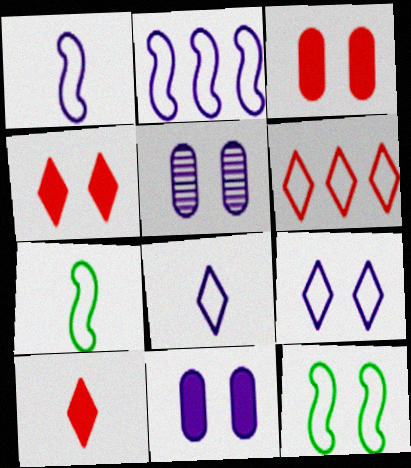[[4, 5, 12]]